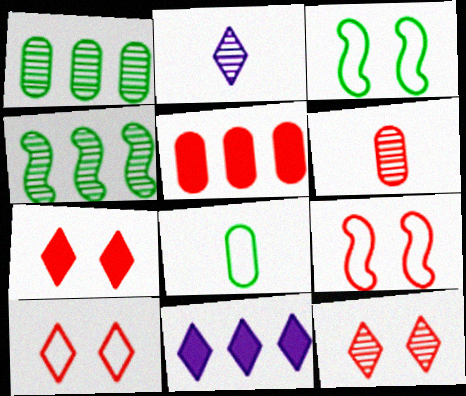[[2, 3, 5], 
[3, 6, 11], 
[7, 10, 12]]